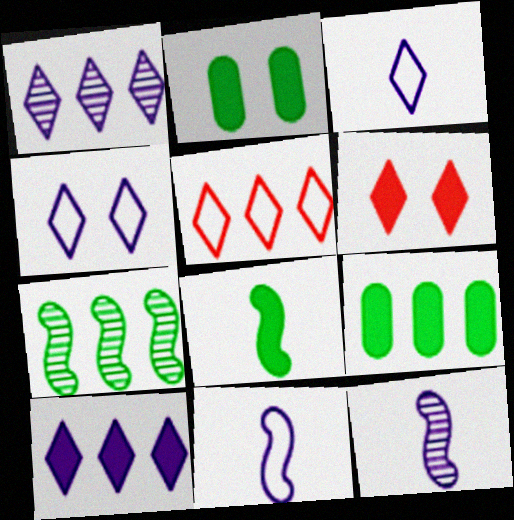[[2, 5, 12]]